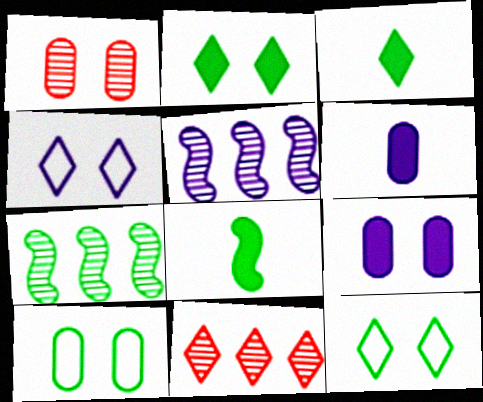[[1, 9, 10], 
[3, 4, 11], 
[3, 7, 10], 
[4, 5, 6]]